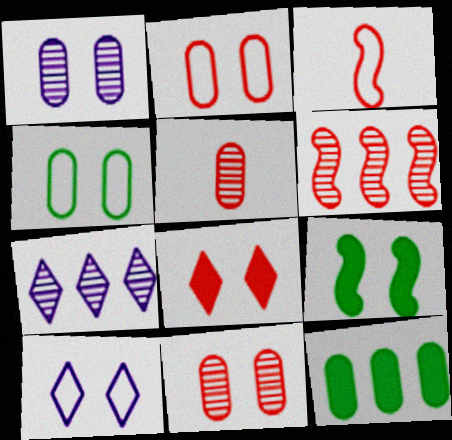[[9, 10, 11]]